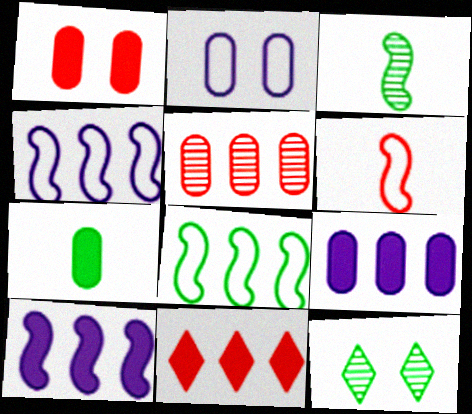[[1, 7, 9], 
[2, 3, 11], 
[2, 5, 7], 
[6, 9, 12], 
[7, 8, 12]]